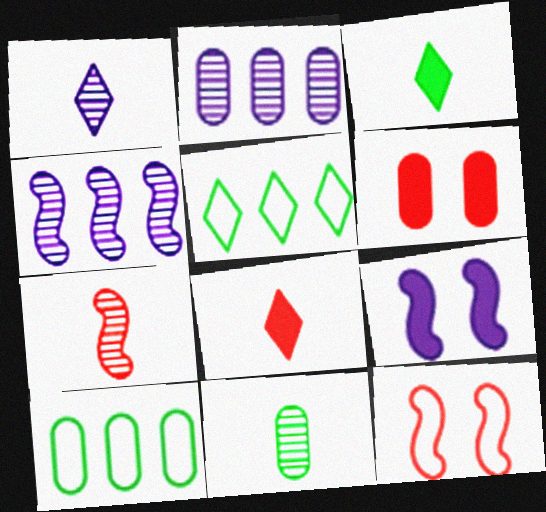[[1, 7, 11], 
[2, 3, 12]]